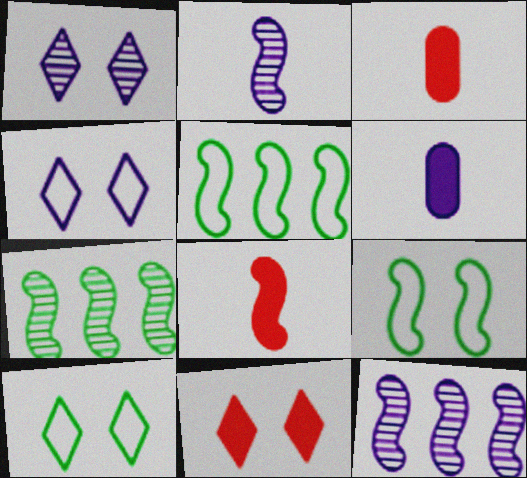[[1, 3, 5], 
[1, 10, 11], 
[3, 4, 7], 
[3, 10, 12], 
[4, 6, 12], 
[8, 9, 12]]